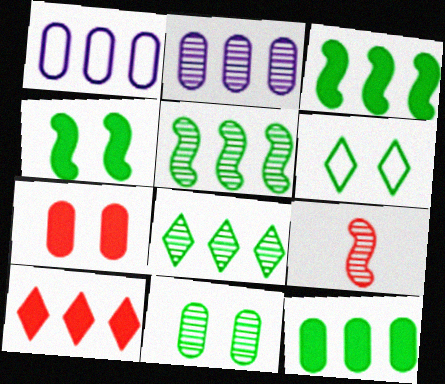[[1, 5, 10], 
[4, 6, 11]]